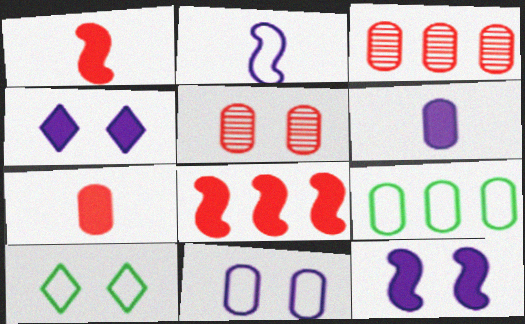[[5, 6, 9], 
[5, 10, 12]]